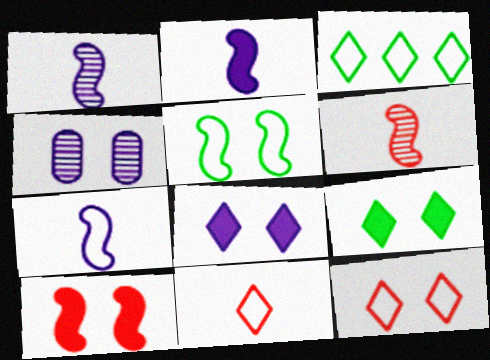[[1, 2, 7]]